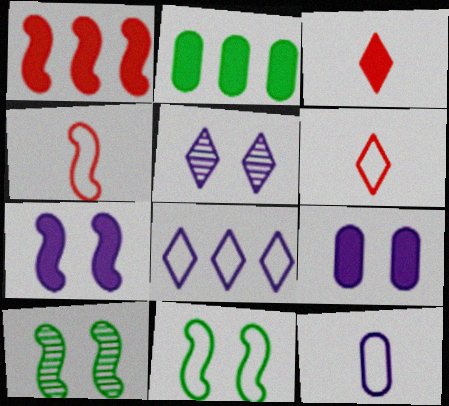[[2, 3, 7], 
[2, 4, 5]]